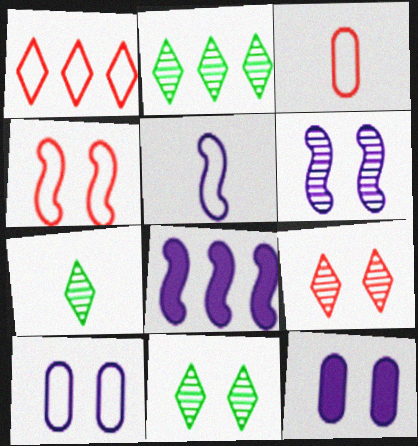[[1, 3, 4], 
[2, 7, 11], 
[3, 8, 11], 
[4, 11, 12], 
[5, 6, 8]]